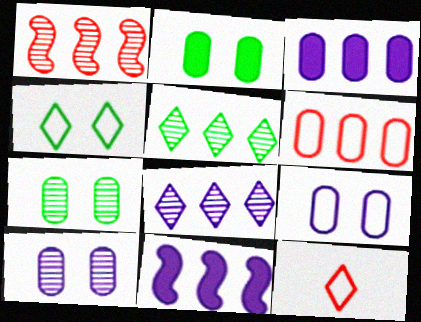[[5, 6, 11], 
[7, 11, 12]]